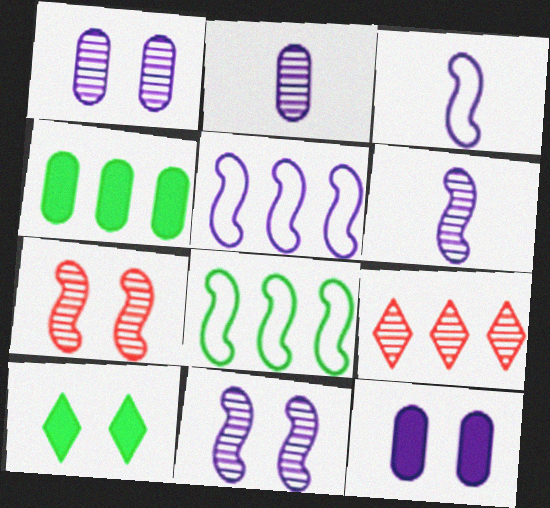[[4, 5, 9]]